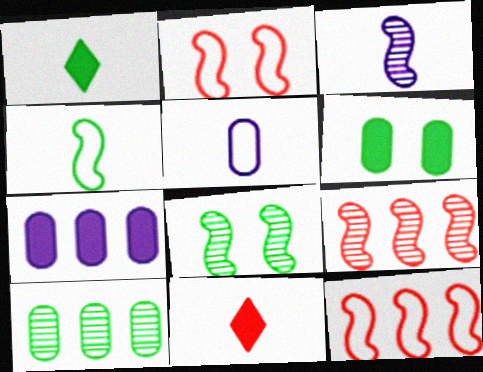[[3, 8, 9]]